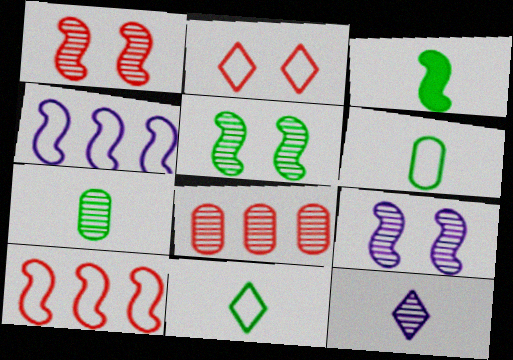[[1, 3, 4], 
[1, 5, 9], 
[2, 4, 6], 
[3, 7, 11], 
[3, 9, 10], 
[5, 8, 12]]